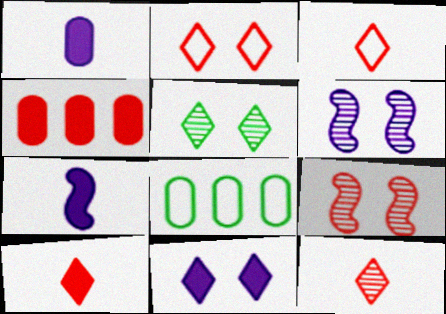[[2, 5, 11], 
[3, 4, 9], 
[3, 10, 12], 
[6, 8, 10]]